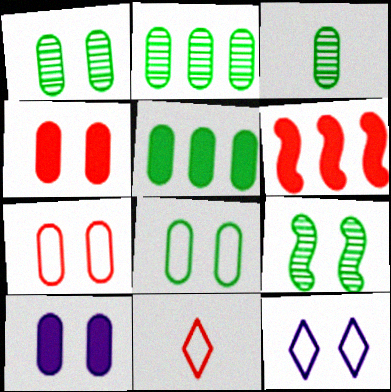[[1, 2, 3], 
[1, 7, 10], 
[3, 5, 8], 
[3, 6, 12], 
[4, 9, 12]]